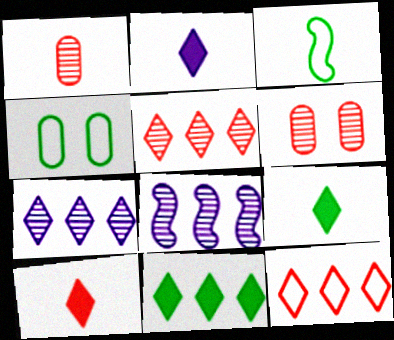[[1, 2, 3], 
[2, 9, 10], 
[4, 8, 10], 
[7, 11, 12]]